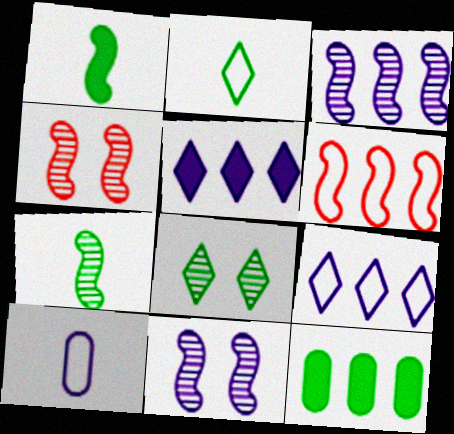[[1, 6, 11], 
[3, 4, 7], 
[5, 10, 11]]